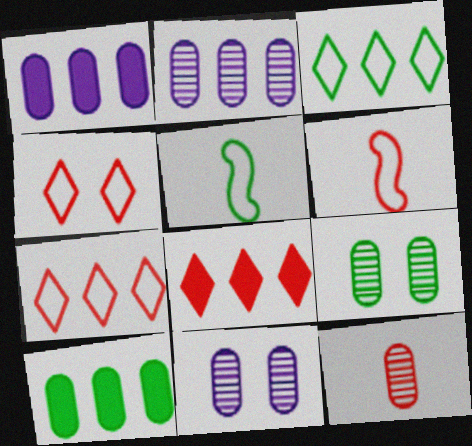[[2, 9, 12], 
[5, 8, 11]]